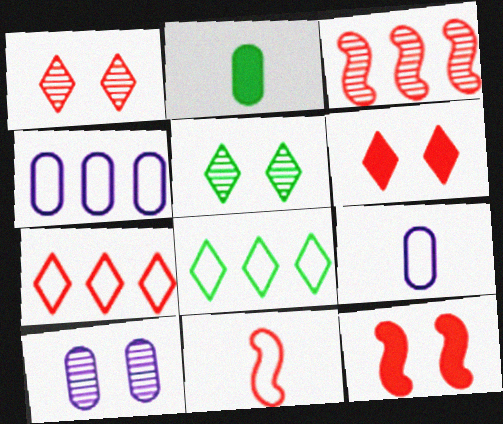[[3, 11, 12]]